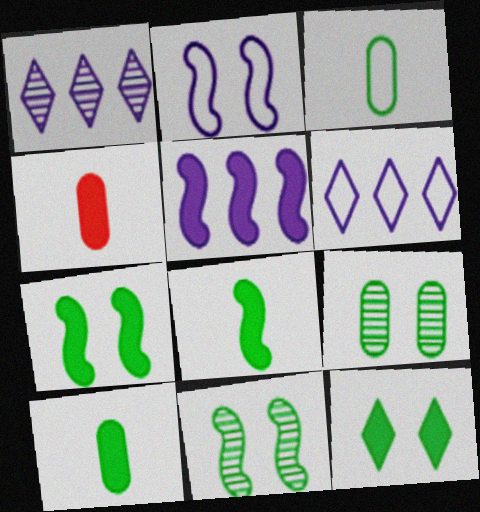[[4, 5, 12], 
[4, 6, 11]]